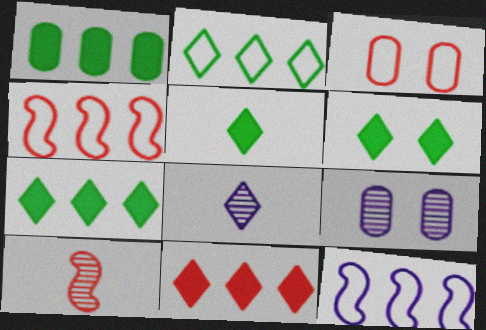[[3, 10, 11], 
[4, 5, 9], 
[5, 6, 7]]